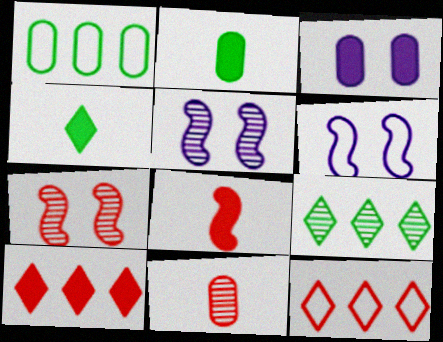[[1, 3, 11], 
[2, 5, 12], 
[5, 9, 11]]